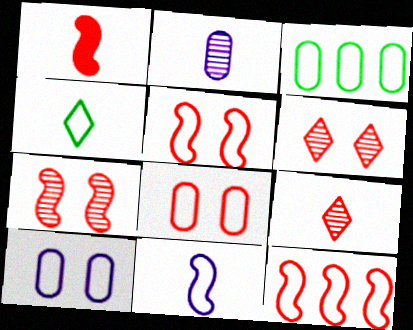[[1, 2, 4], 
[1, 7, 12], 
[4, 10, 12]]